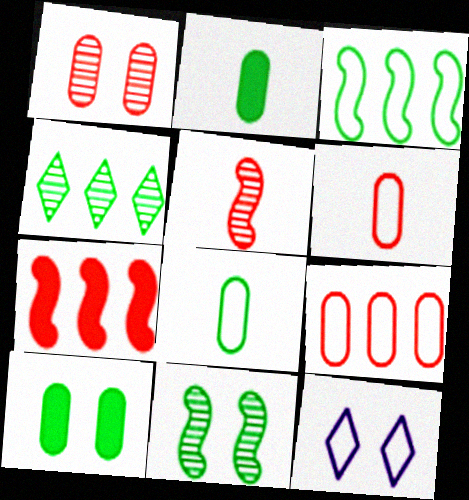[[3, 6, 12]]